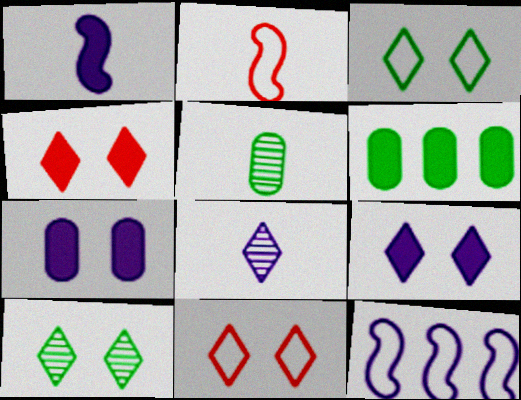[[1, 4, 6], 
[4, 5, 12], 
[7, 8, 12], 
[9, 10, 11]]